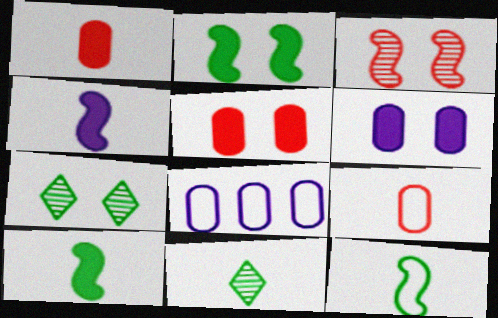[[4, 9, 11]]